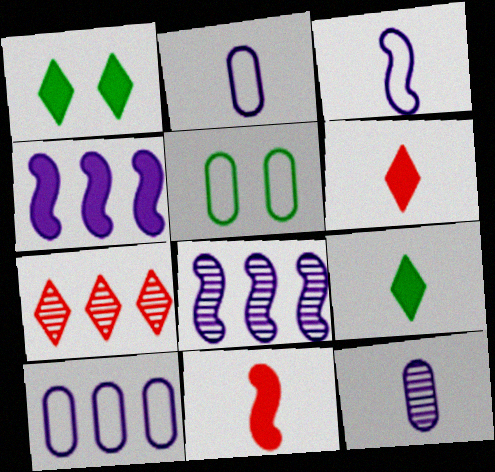[[5, 6, 8]]